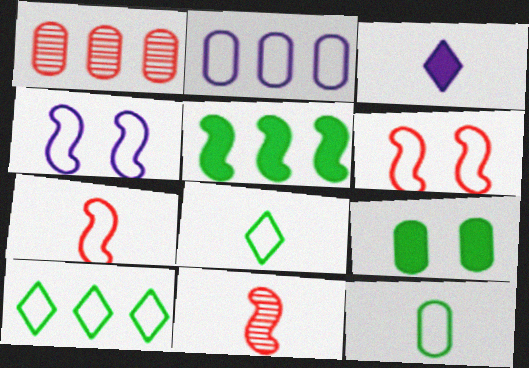[[2, 6, 8], 
[3, 11, 12], 
[4, 5, 11]]